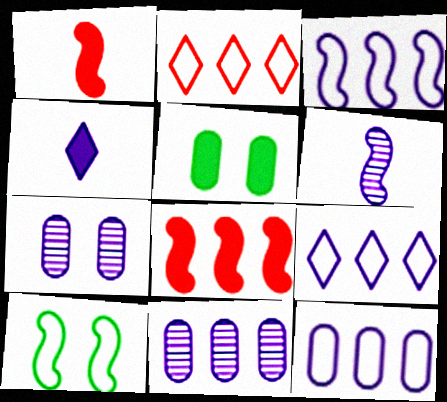[[2, 5, 6], 
[3, 4, 7], 
[3, 9, 12], 
[4, 5, 8], 
[6, 8, 10]]